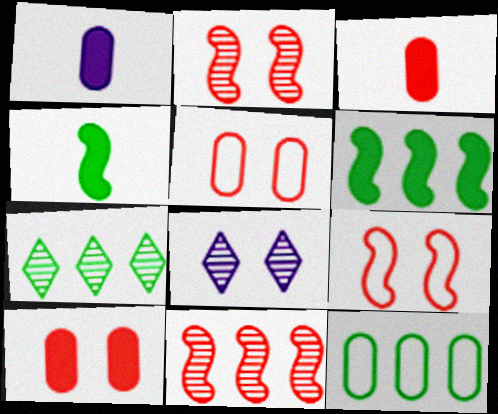[[1, 7, 9], 
[6, 7, 12]]